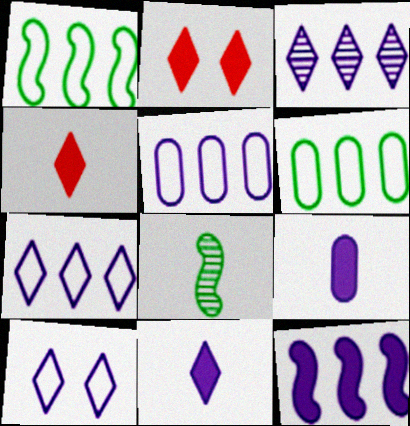[[2, 5, 8], 
[3, 5, 12], 
[3, 10, 11]]